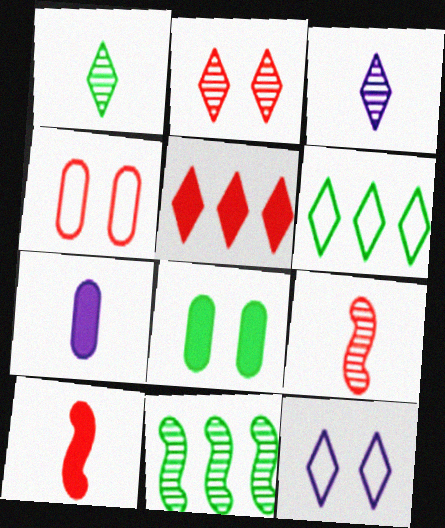[[1, 5, 12], 
[4, 5, 9]]